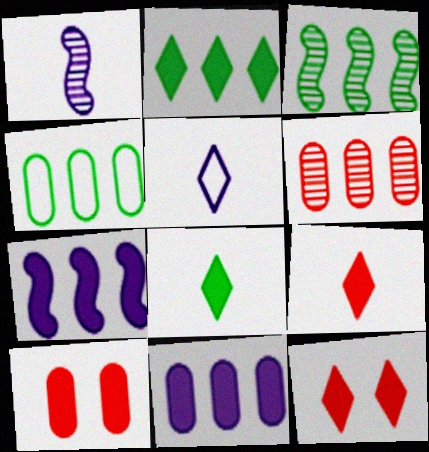[[1, 4, 12], 
[2, 3, 4], 
[3, 5, 10], 
[4, 6, 11], 
[7, 8, 10]]